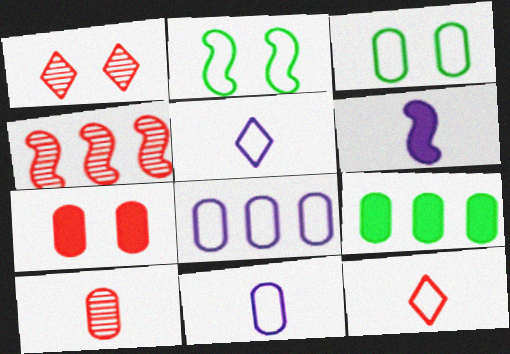[[1, 4, 10], 
[2, 4, 6], 
[2, 8, 12], 
[4, 7, 12]]